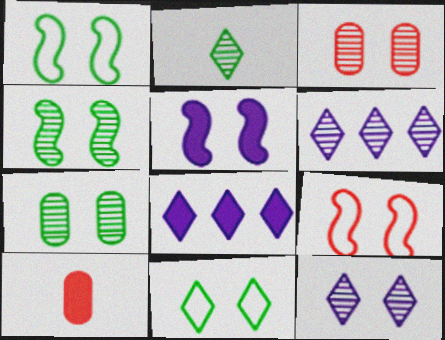[[1, 6, 10], 
[3, 4, 12], 
[3, 5, 11], 
[4, 5, 9]]